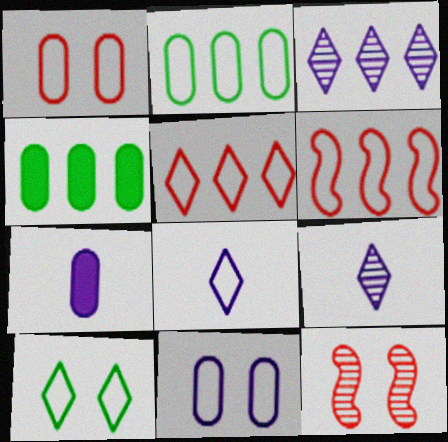[[3, 4, 6], 
[4, 8, 12], 
[5, 8, 10]]